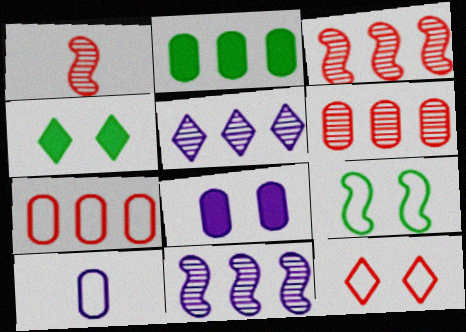[[3, 4, 10]]